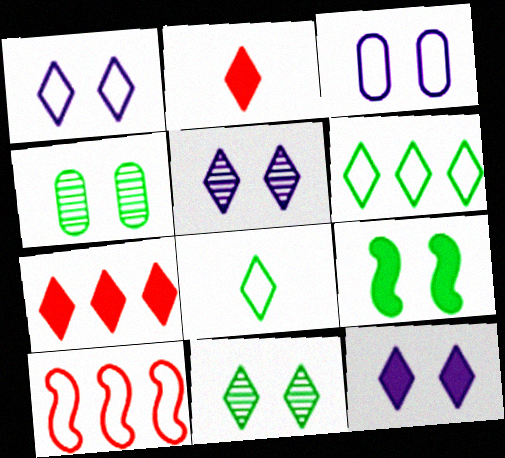[[1, 5, 12], 
[2, 5, 6], 
[3, 8, 10], 
[5, 7, 8]]